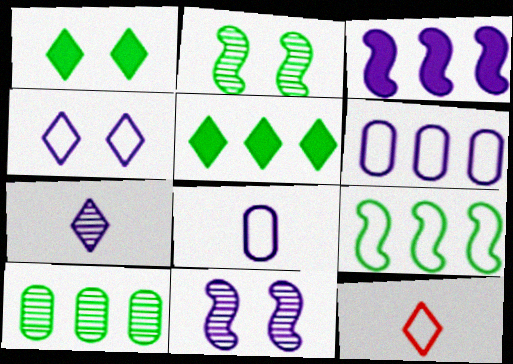[[5, 9, 10]]